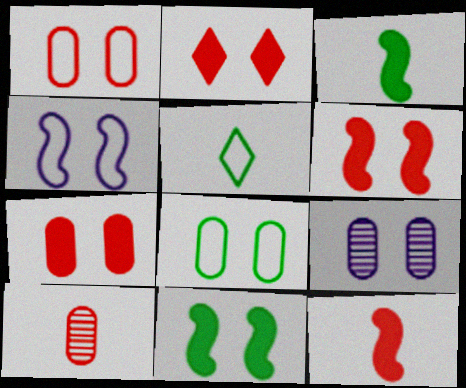[[2, 6, 7], 
[7, 8, 9]]